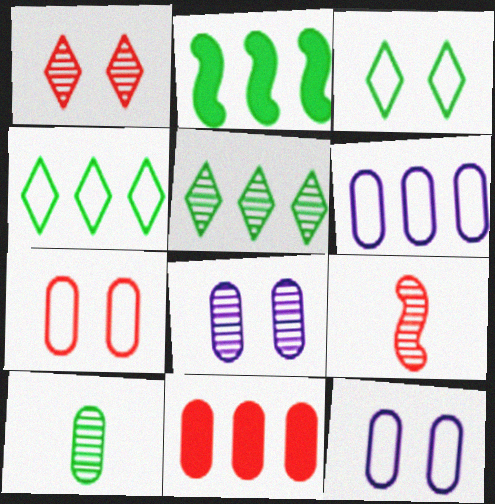[[2, 3, 10], 
[5, 8, 9], 
[10, 11, 12]]